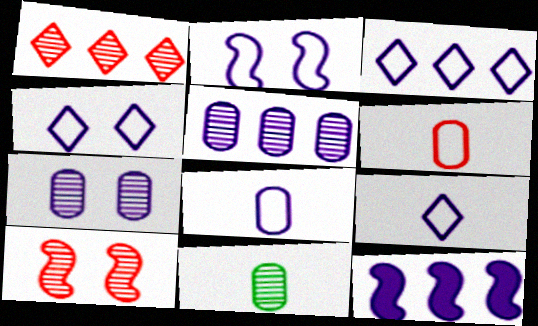[[2, 3, 8], 
[3, 4, 9], 
[3, 5, 12], 
[7, 9, 12]]